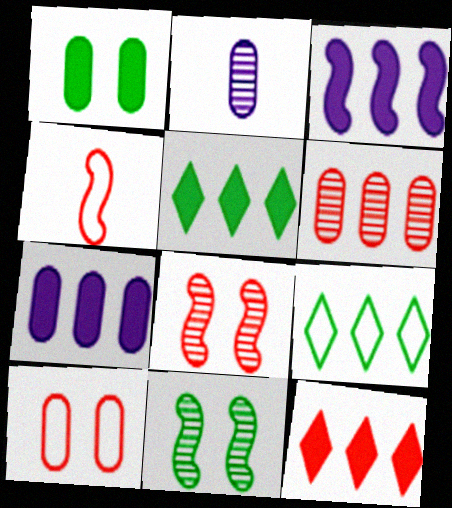[[3, 4, 11], 
[3, 6, 9]]